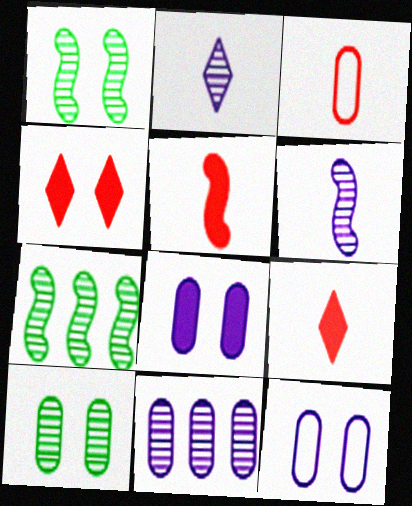[[1, 4, 12], 
[7, 9, 12]]